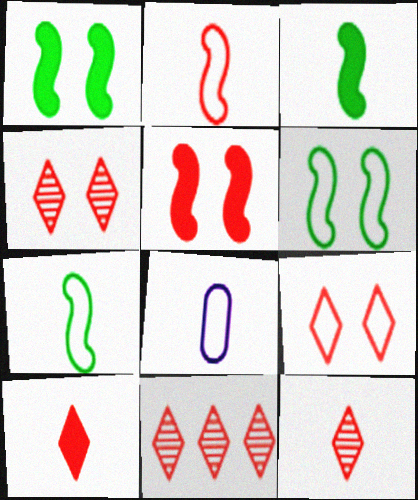[[1, 8, 11], 
[3, 8, 12], 
[4, 11, 12], 
[9, 10, 11]]